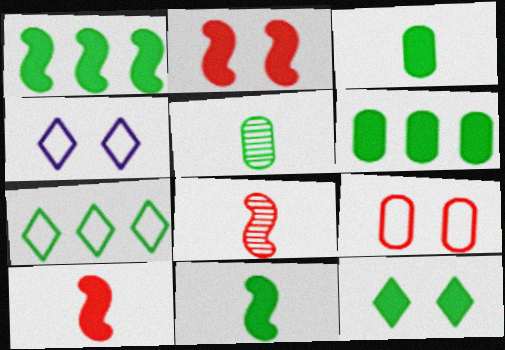[[1, 3, 12], 
[4, 6, 8], 
[6, 11, 12]]